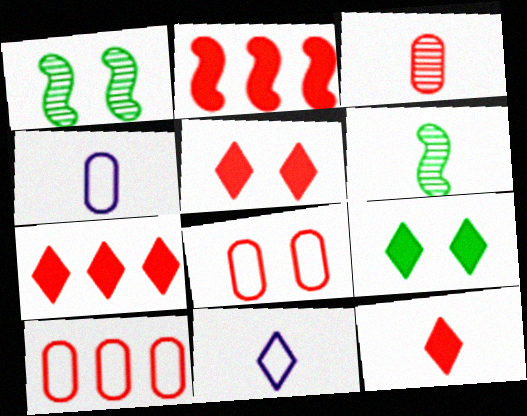[[1, 4, 7], 
[4, 6, 12], 
[5, 7, 12]]